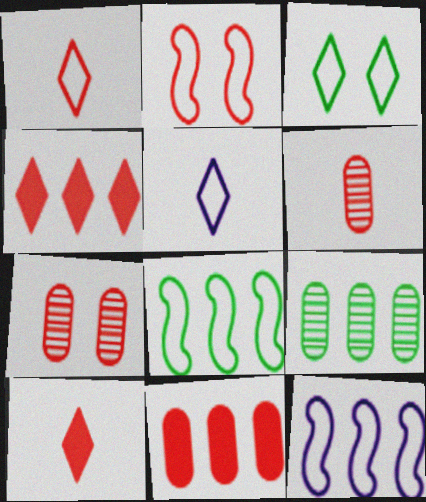[[2, 4, 6], 
[4, 9, 12]]